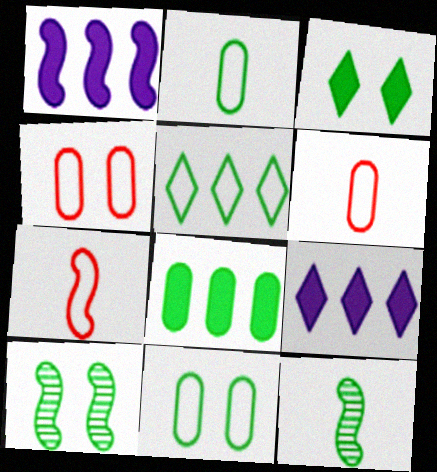[[1, 7, 10], 
[3, 10, 11], 
[4, 9, 12], 
[6, 9, 10]]